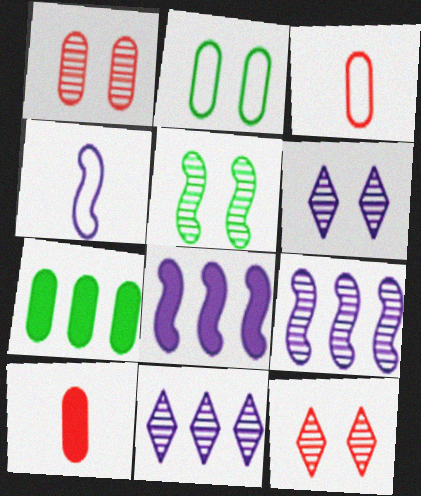[[1, 5, 6], 
[4, 7, 12]]